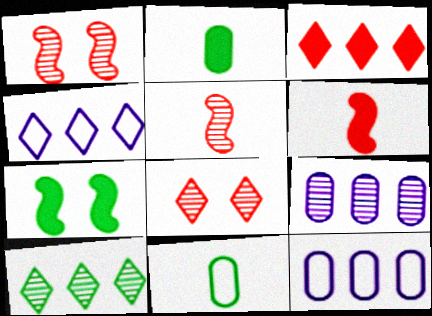[[1, 2, 4], 
[3, 4, 10], 
[7, 10, 11]]